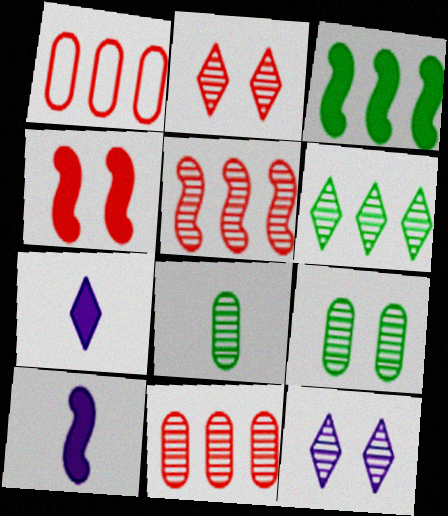[[3, 4, 10], 
[5, 8, 12]]